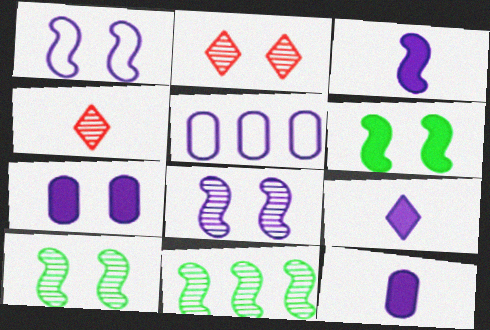[[3, 9, 12], 
[4, 5, 6], 
[5, 8, 9]]